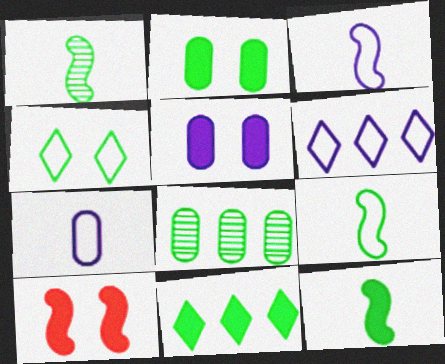[[1, 9, 12], 
[2, 11, 12], 
[4, 8, 12]]